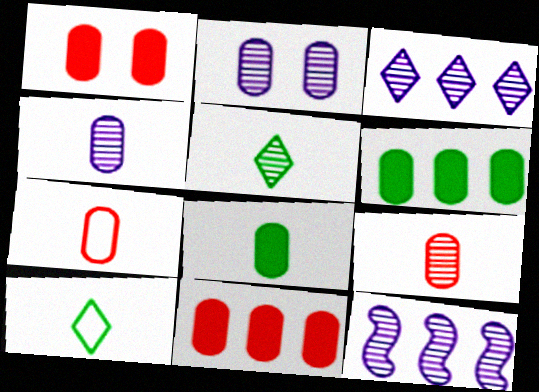[[1, 10, 12], 
[2, 6, 7], 
[4, 7, 8]]